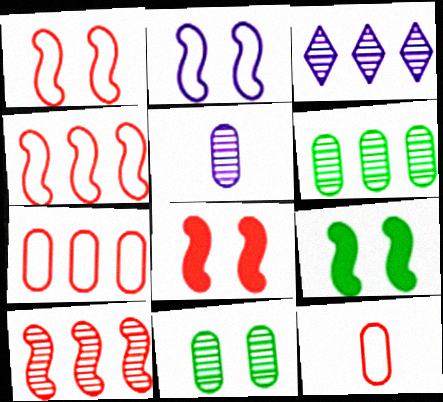[[3, 6, 10], 
[3, 9, 12]]